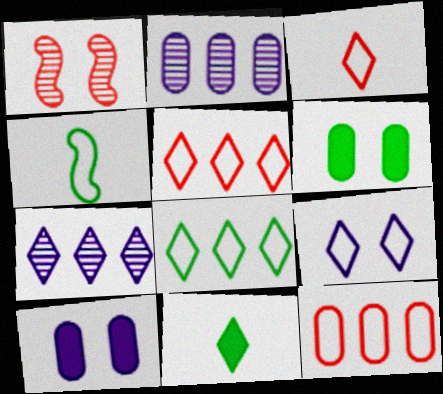[[1, 6, 9], 
[3, 8, 9], 
[4, 9, 12]]